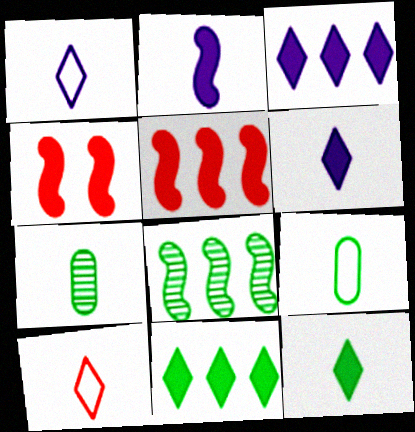[[2, 7, 10]]